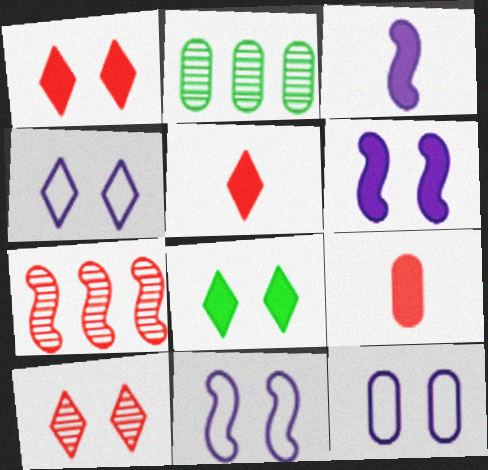[[2, 5, 11], 
[2, 9, 12], 
[4, 8, 10], 
[4, 11, 12]]